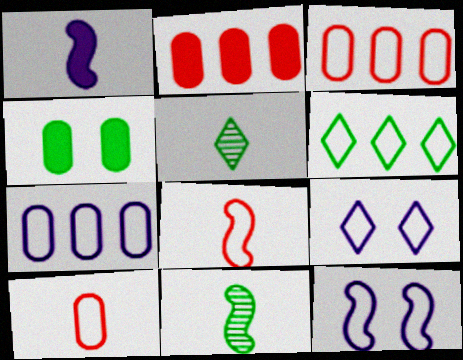[[1, 5, 10], 
[1, 8, 11], 
[2, 5, 12], 
[2, 9, 11], 
[4, 6, 11], 
[6, 10, 12]]